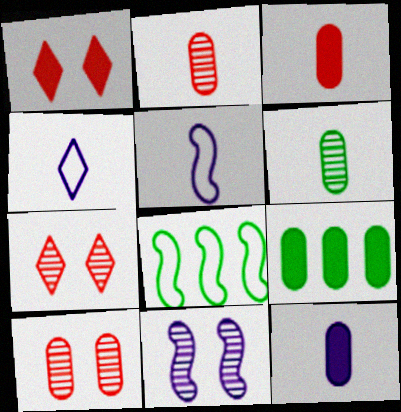[[5, 7, 9], 
[7, 8, 12]]